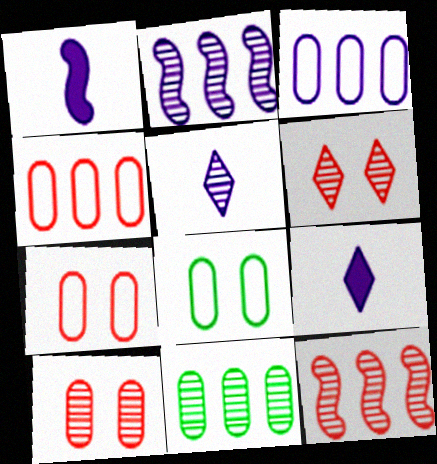[[8, 9, 12]]